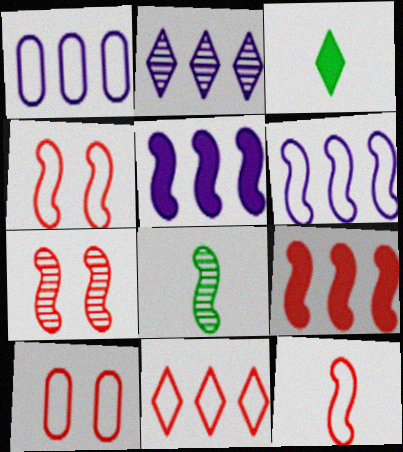[[1, 2, 5], 
[1, 3, 7], 
[4, 5, 8], 
[7, 9, 12], 
[10, 11, 12]]